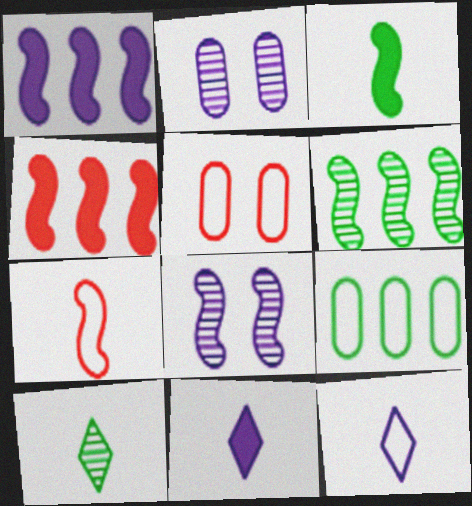[[1, 2, 12], 
[1, 5, 10], 
[5, 6, 11]]